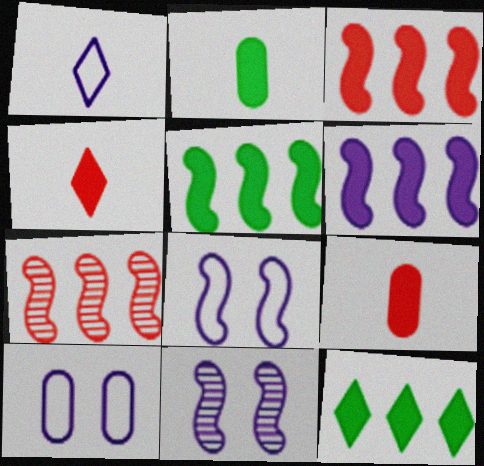[[3, 5, 6]]